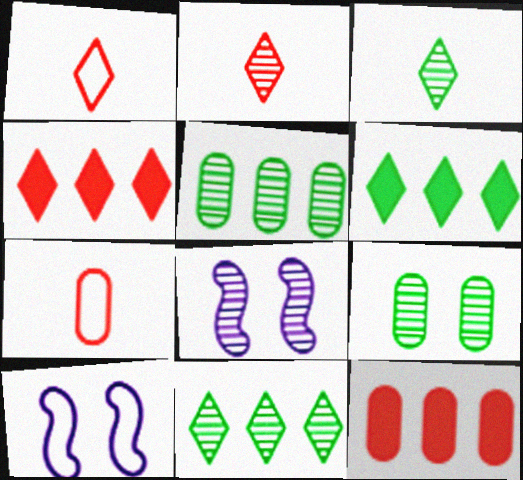[[2, 5, 8], 
[3, 10, 12], 
[6, 7, 8]]